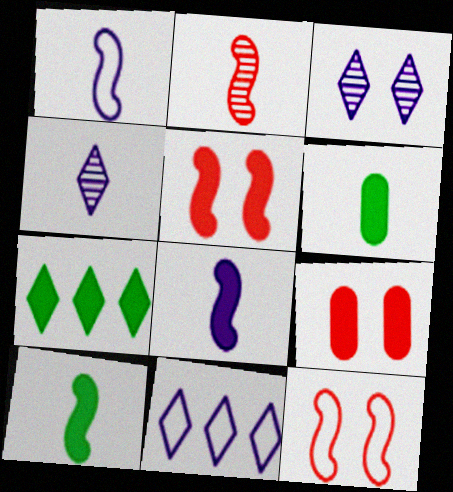[[1, 2, 10], 
[7, 8, 9]]